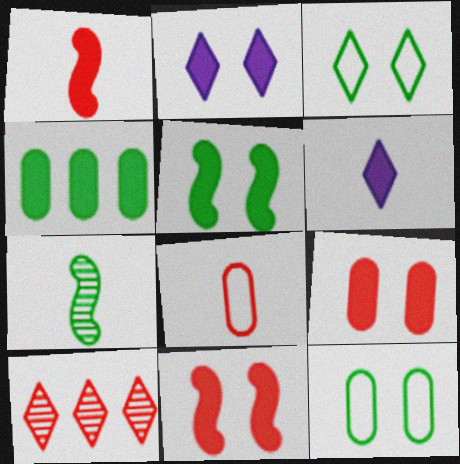[[1, 2, 4], 
[2, 5, 9], 
[3, 4, 7], 
[3, 6, 10], 
[4, 6, 11], 
[6, 7, 8], 
[8, 10, 11]]